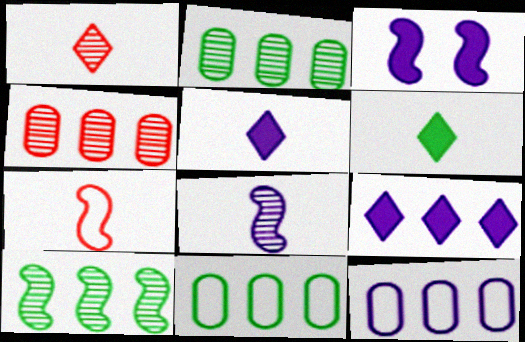[[1, 3, 11], 
[3, 7, 10]]